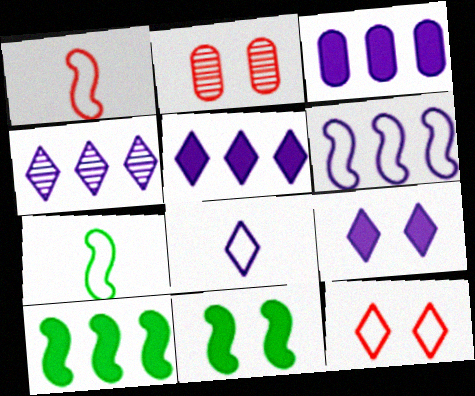[[2, 5, 7], 
[2, 8, 10], 
[3, 4, 6], 
[4, 8, 9]]